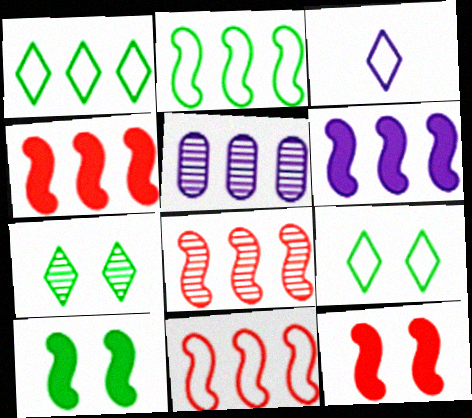[[1, 4, 5], 
[2, 6, 8], 
[4, 8, 11]]